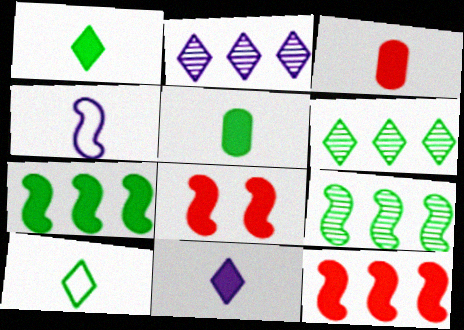[[4, 8, 9]]